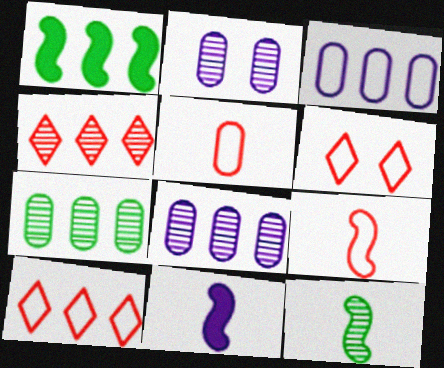[[1, 3, 4], 
[1, 8, 10], 
[2, 4, 12], 
[6, 7, 11], 
[9, 11, 12]]